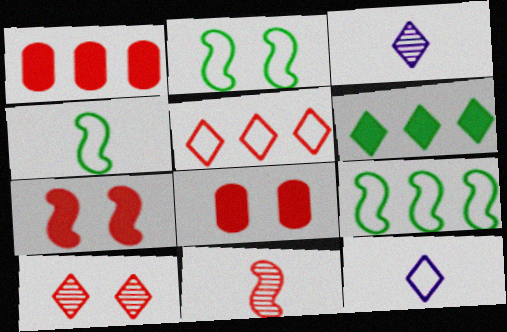[[1, 2, 3], 
[2, 4, 9], 
[3, 8, 9], 
[5, 8, 11], 
[6, 10, 12]]